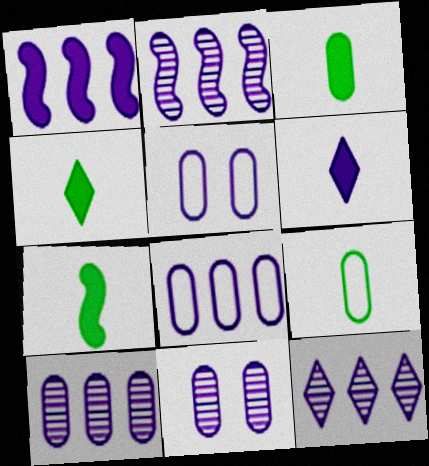[[1, 8, 12], 
[2, 5, 6], 
[2, 10, 12], 
[3, 4, 7]]